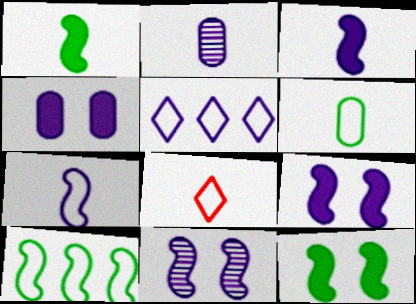[[1, 2, 8], 
[2, 5, 9], 
[6, 7, 8]]